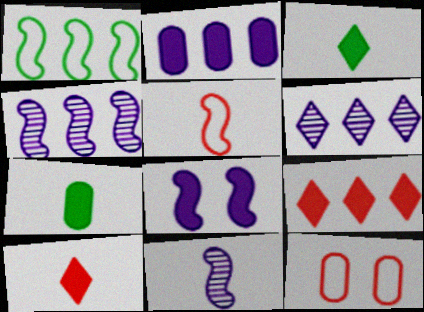[[3, 4, 12], 
[7, 8, 9]]